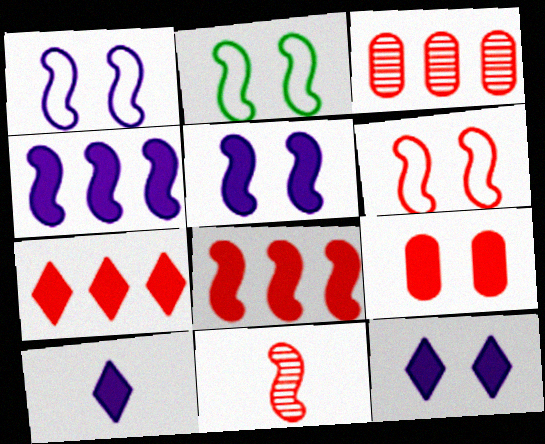[[1, 2, 6], 
[2, 3, 10], 
[2, 4, 11], 
[6, 8, 11]]